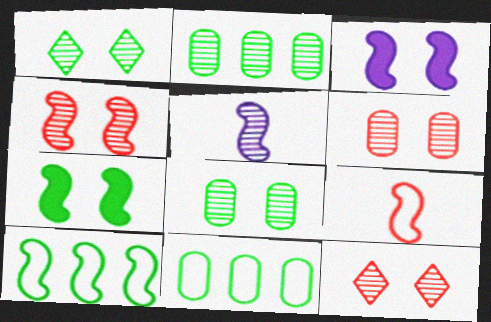[[2, 5, 12], 
[4, 6, 12]]